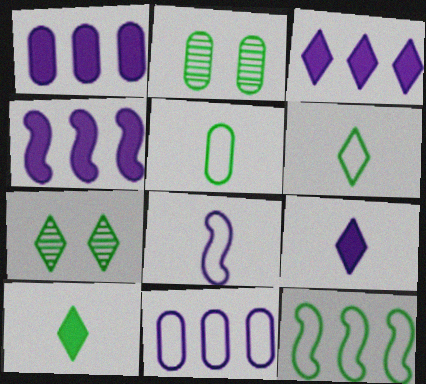[[1, 3, 4], 
[2, 10, 12]]